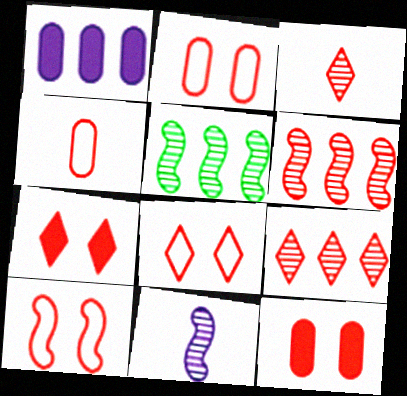[[2, 8, 10], 
[4, 6, 7]]